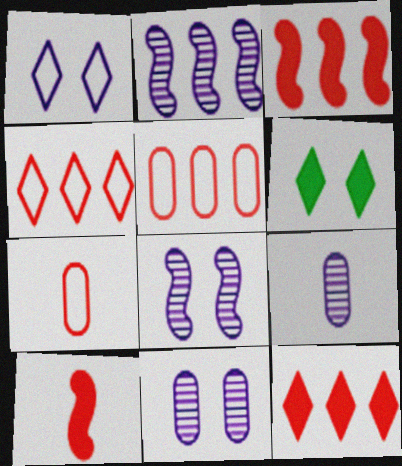[[2, 6, 7]]